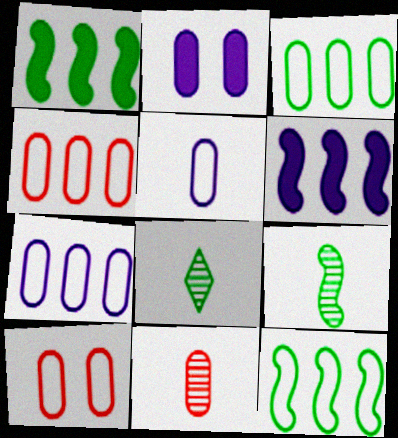[[2, 3, 11], 
[3, 4, 7], 
[3, 5, 10], 
[6, 8, 10]]